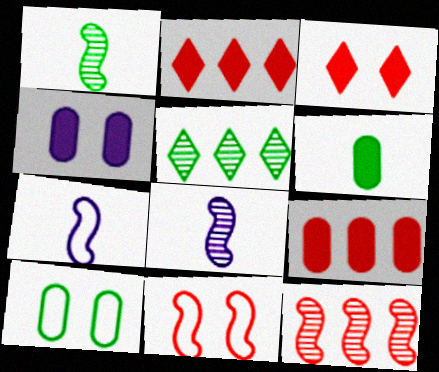[[2, 8, 10], 
[4, 6, 9]]